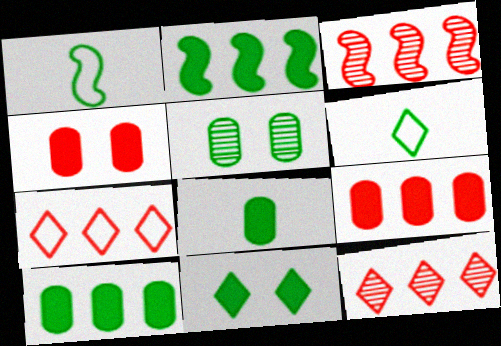[[2, 5, 6], 
[2, 8, 11], 
[3, 7, 9]]